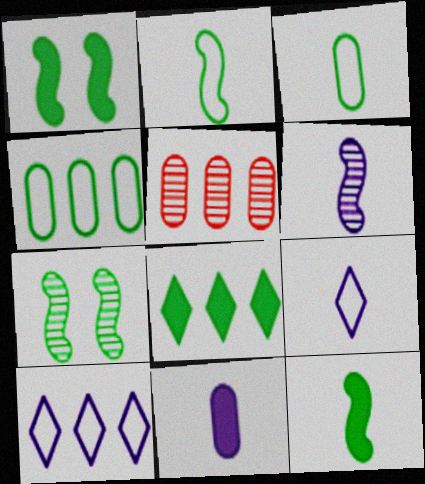[[1, 5, 9], 
[3, 7, 8], 
[6, 9, 11]]